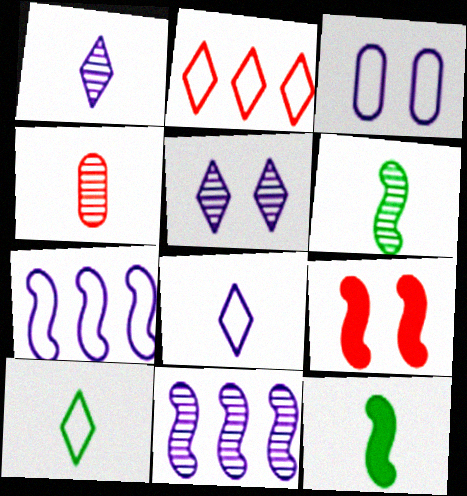[[1, 4, 6], 
[2, 4, 9], 
[3, 7, 8], 
[4, 8, 12], 
[6, 7, 9]]